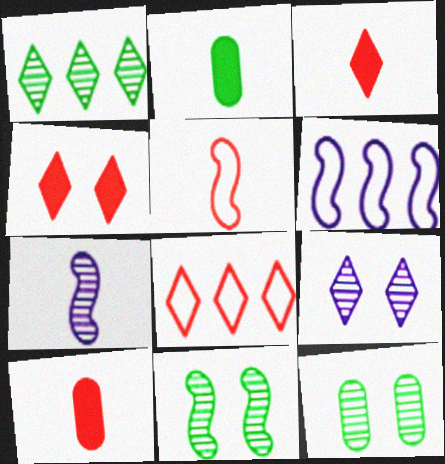[[3, 6, 12]]